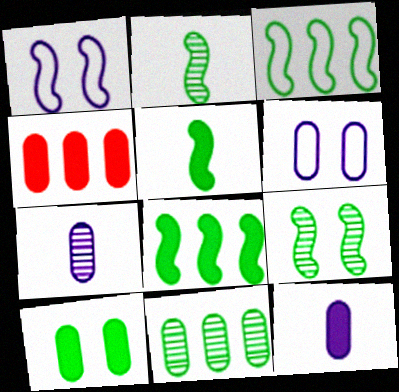[[3, 5, 9], 
[4, 10, 12]]